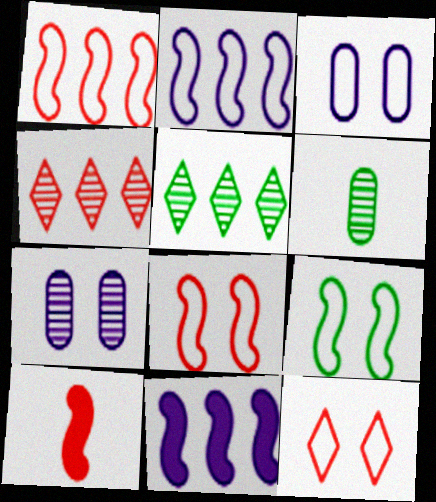[[3, 5, 10], 
[3, 9, 12], 
[6, 11, 12]]